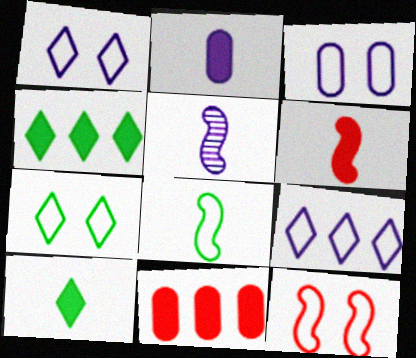[[2, 6, 10], 
[3, 7, 12], 
[5, 6, 8], 
[5, 7, 11]]